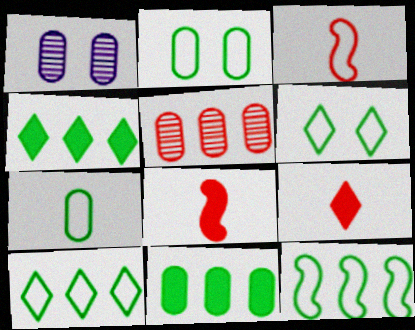[[1, 3, 4], 
[1, 8, 10], 
[1, 9, 12], 
[6, 7, 12]]